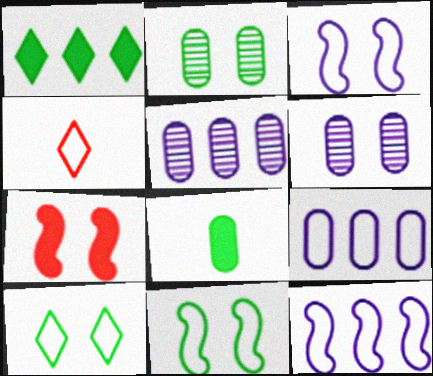[[4, 9, 11], 
[6, 7, 10]]